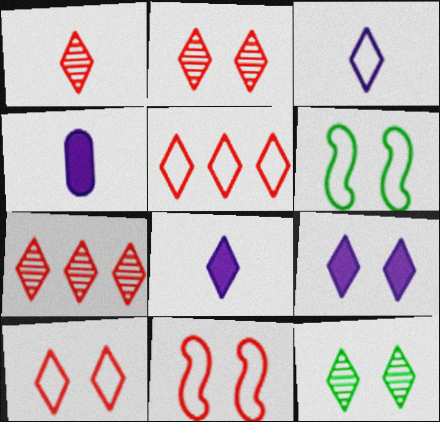[[1, 2, 7], 
[4, 6, 7], 
[5, 8, 12], 
[9, 10, 12]]